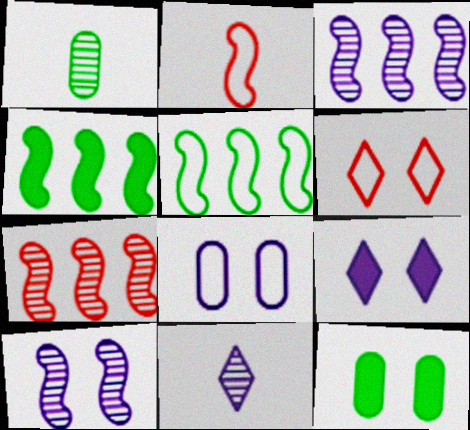[[2, 4, 10], 
[6, 10, 12], 
[8, 9, 10]]